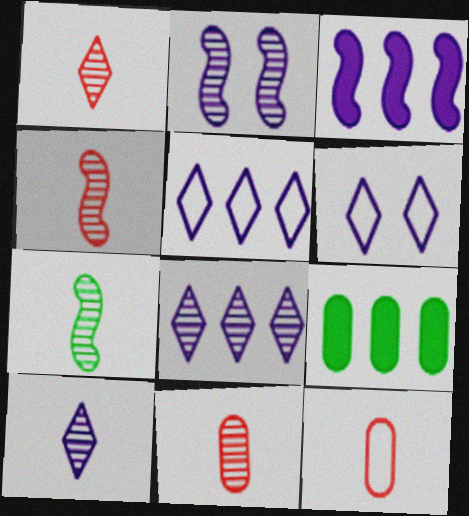[[1, 4, 11], 
[4, 6, 9], 
[7, 10, 11]]